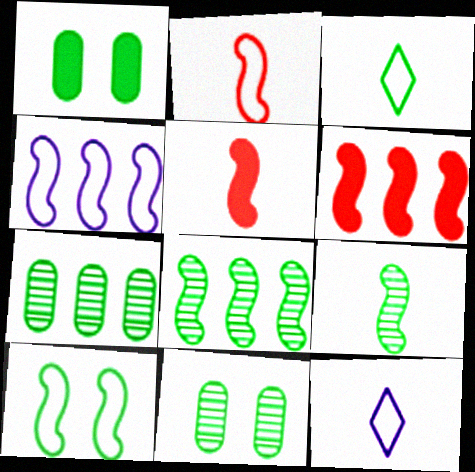[[1, 3, 8], 
[2, 4, 10], 
[4, 6, 8], 
[6, 11, 12]]